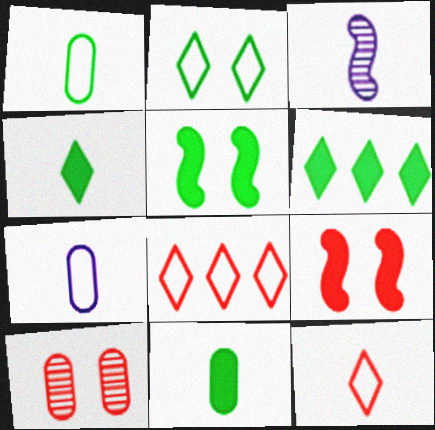[[3, 11, 12], 
[5, 6, 11]]